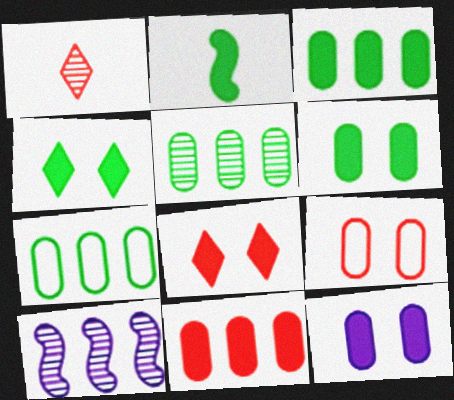[[2, 3, 4], 
[3, 5, 7]]